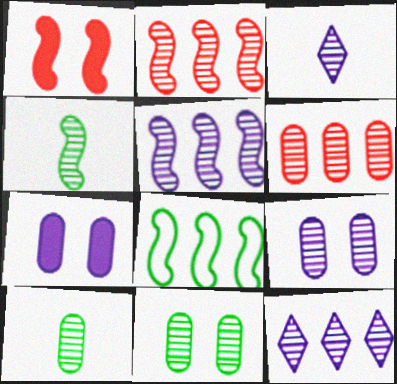[[2, 3, 11], 
[3, 5, 9], 
[6, 9, 10]]